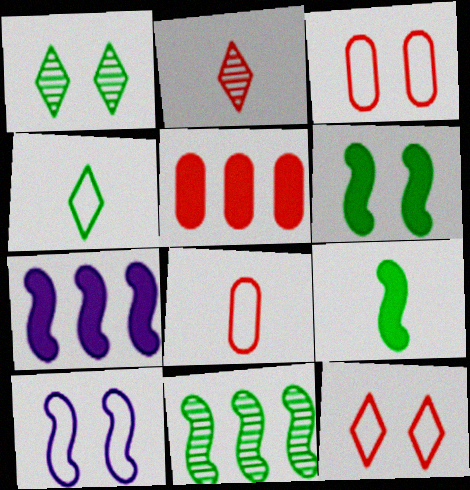[[1, 7, 8]]